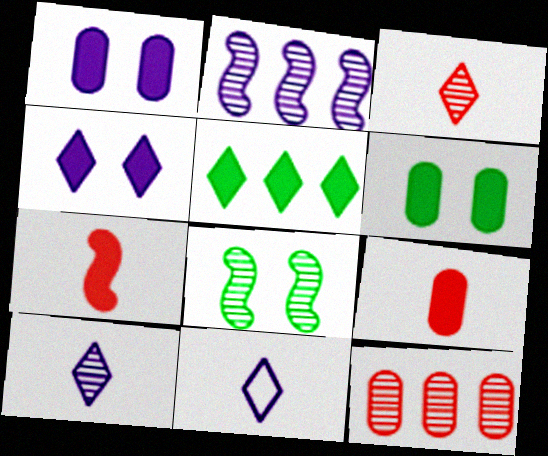[[1, 2, 11], 
[1, 5, 7], 
[8, 10, 12]]